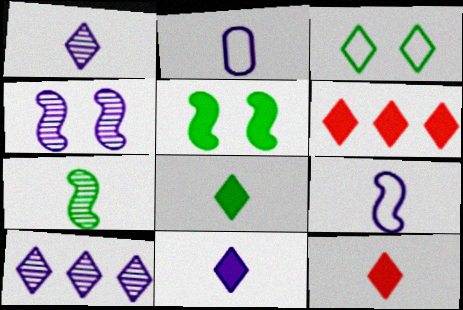[[1, 3, 6], 
[2, 7, 12], 
[3, 10, 12], 
[8, 11, 12]]